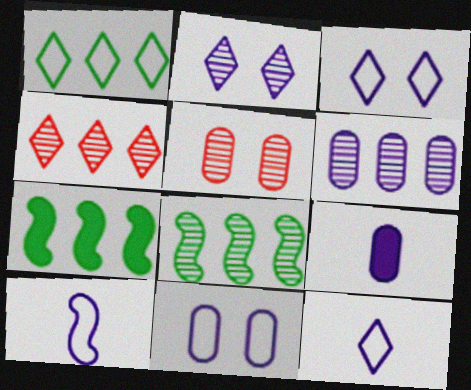[[4, 6, 8], 
[5, 7, 12], 
[6, 9, 11]]